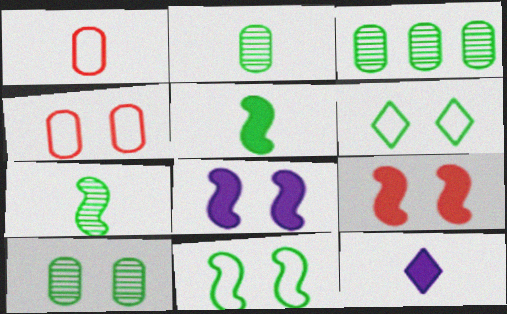[[1, 7, 12], 
[2, 3, 10], 
[3, 5, 6]]